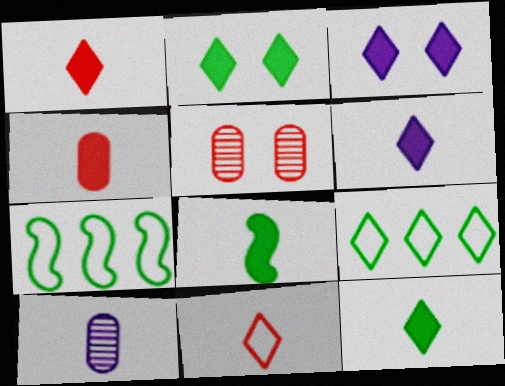[[1, 6, 12], 
[4, 6, 8], 
[5, 6, 7], 
[8, 10, 11]]